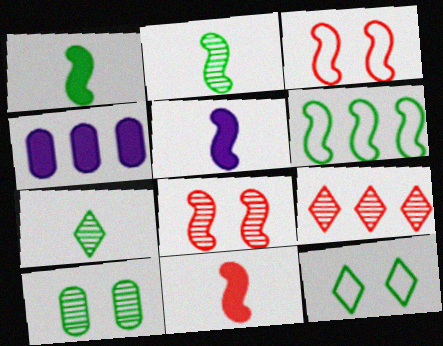[[1, 5, 11], 
[3, 4, 7], 
[4, 6, 9], 
[5, 6, 8]]